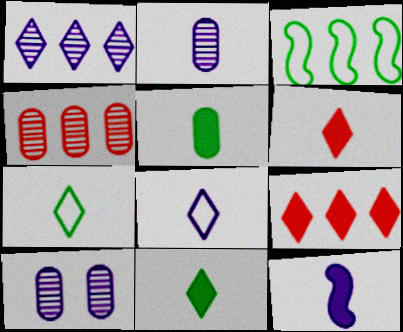[[2, 8, 12], 
[3, 6, 10], 
[5, 6, 12]]